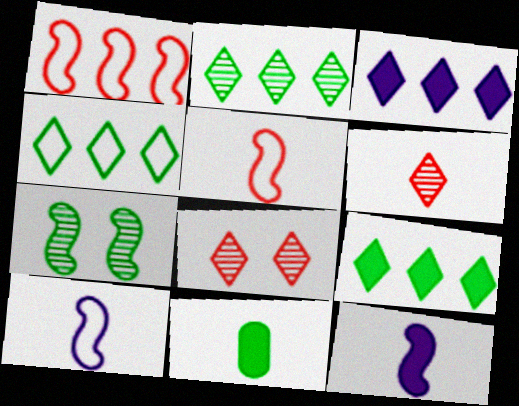[[1, 7, 12], 
[2, 4, 9], 
[4, 7, 11], 
[6, 10, 11]]